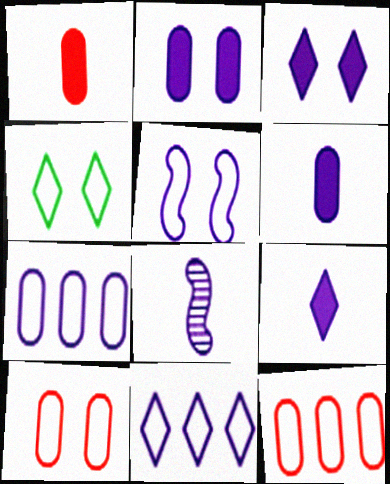[[2, 8, 11], 
[3, 7, 8], 
[4, 5, 10]]